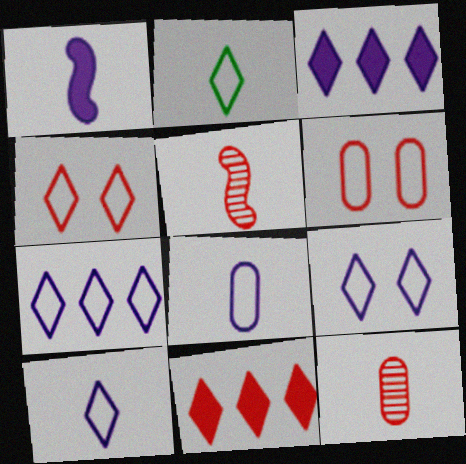[[1, 2, 12], 
[2, 4, 7], 
[5, 6, 11], 
[7, 9, 10]]